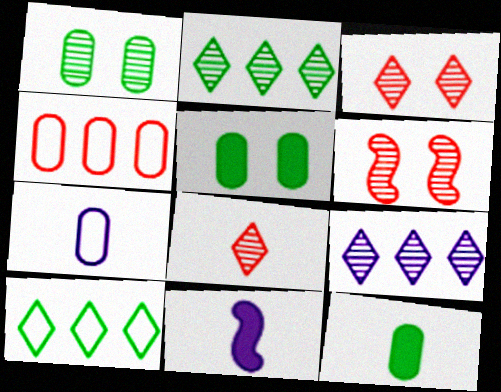[]